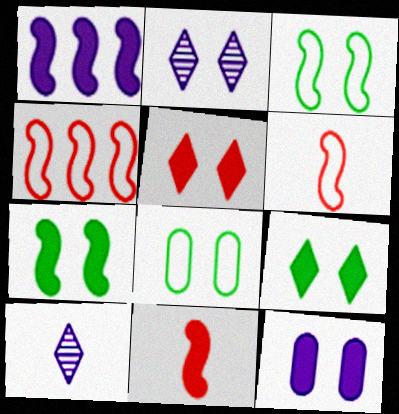[[1, 7, 11], 
[5, 7, 12]]